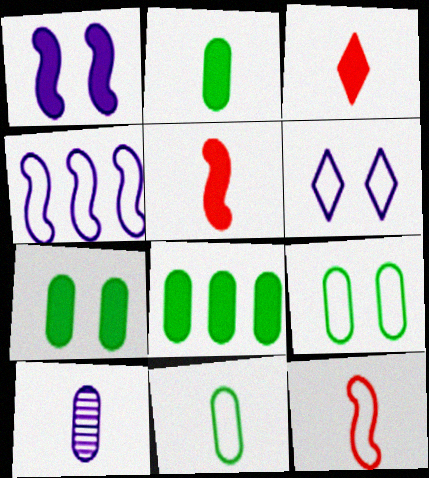[[1, 3, 8], 
[2, 7, 8]]